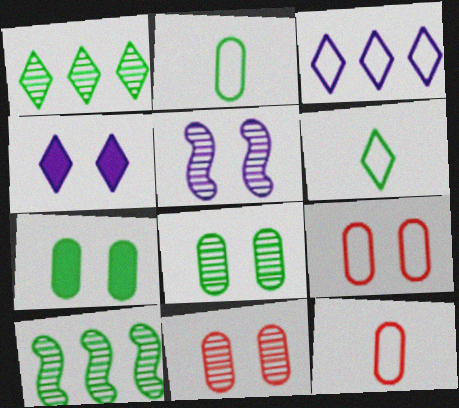[[4, 10, 12], 
[6, 7, 10]]